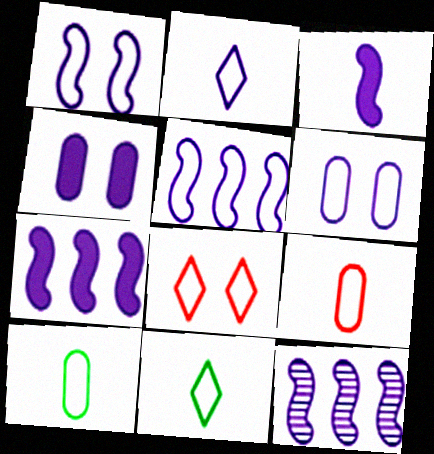[[1, 3, 12], 
[2, 4, 12], 
[2, 5, 6], 
[5, 7, 12], 
[5, 8, 10]]